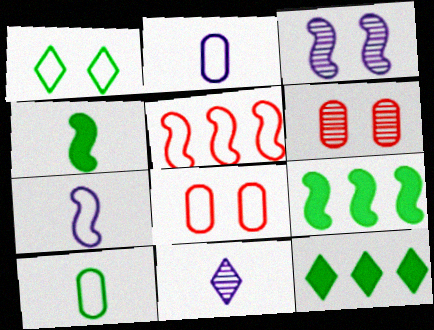[[1, 2, 5], 
[3, 4, 5], 
[6, 7, 12], 
[8, 9, 11]]